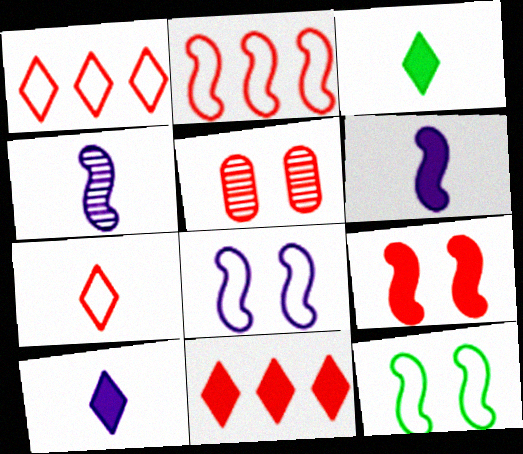[]